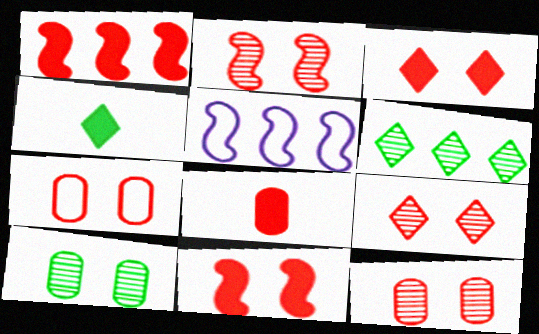[[1, 3, 8], 
[2, 3, 7], 
[2, 9, 12], 
[4, 5, 12], 
[7, 9, 11]]